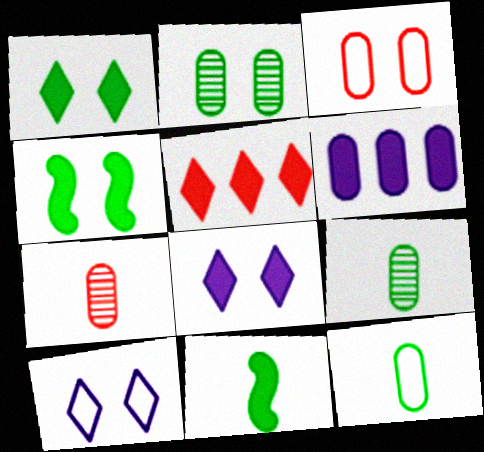[[3, 6, 9]]